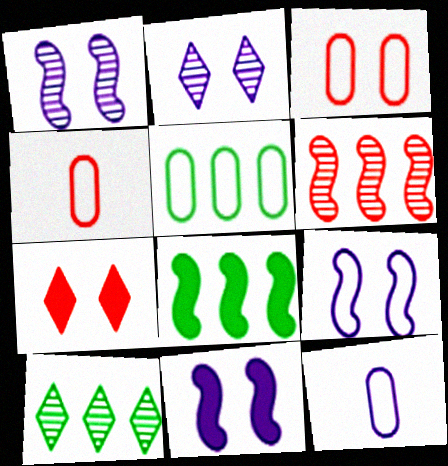[[1, 9, 11], 
[2, 4, 8], 
[3, 5, 12], 
[4, 6, 7], 
[4, 10, 11], 
[5, 8, 10]]